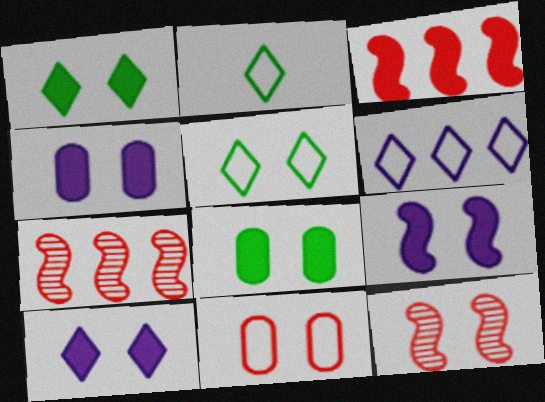[[2, 4, 7], 
[4, 5, 12], 
[4, 9, 10]]